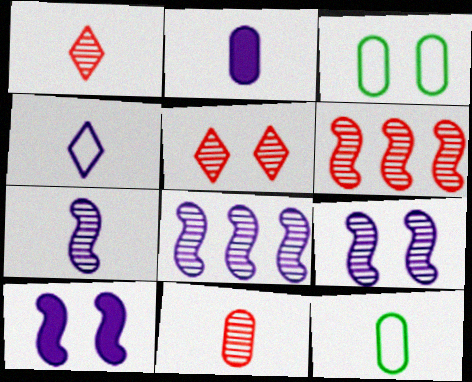[[2, 4, 7], 
[2, 11, 12], 
[3, 5, 10], 
[5, 6, 11], 
[7, 8, 9]]